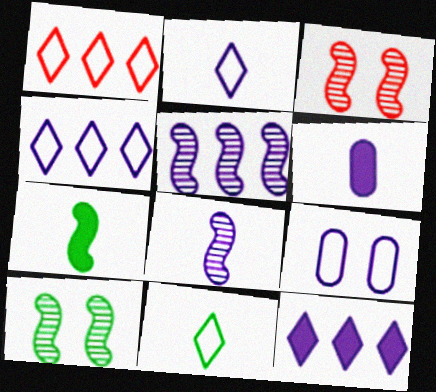[[1, 6, 10], 
[2, 6, 8], 
[8, 9, 12]]